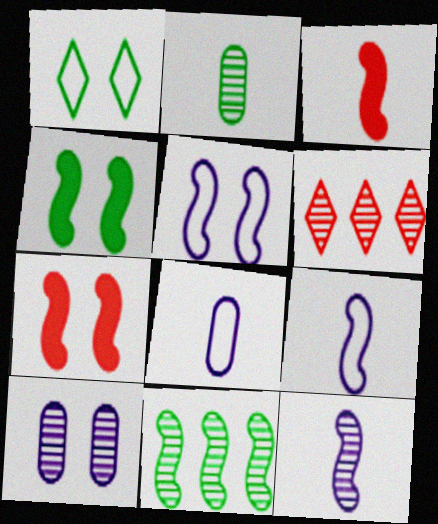[[1, 7, 10], 
[3, 5, 11], 
[4, 6, 8], 
[7, 9, 11]]